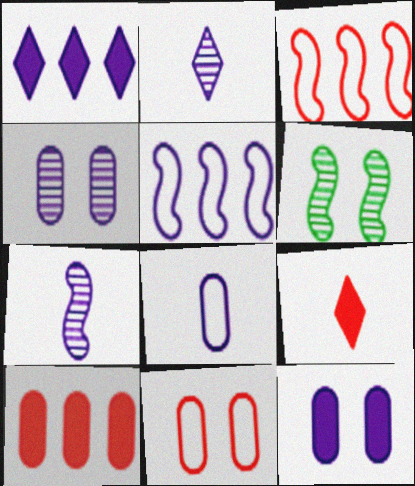[[2, 5, 12]]